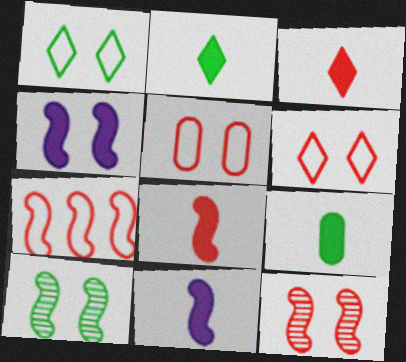[[3, 9, 11], 
[7, 8, 12], 
[7, 10, 11]]